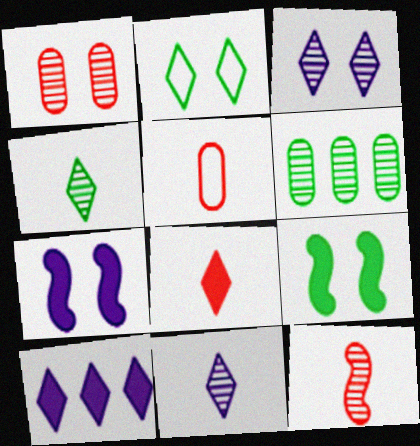[[1, 2, 7], 
[3, 6, 12], 
[5, 8, 12]]